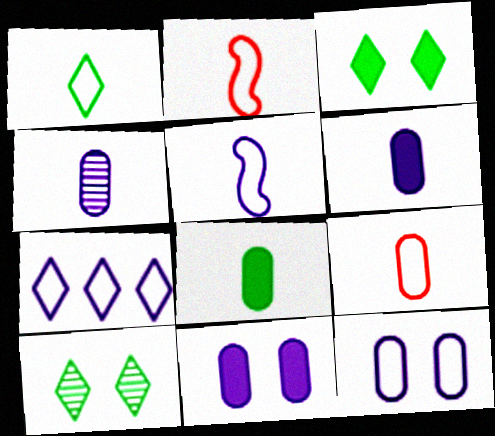[[1, 5, 9], 
[4, 8, 9], 
[5, 7, 12]]